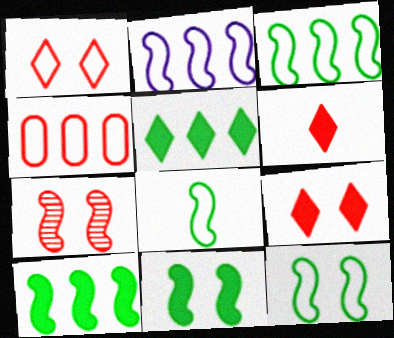[[3, 8, 12], 
[4, 6, 7]]